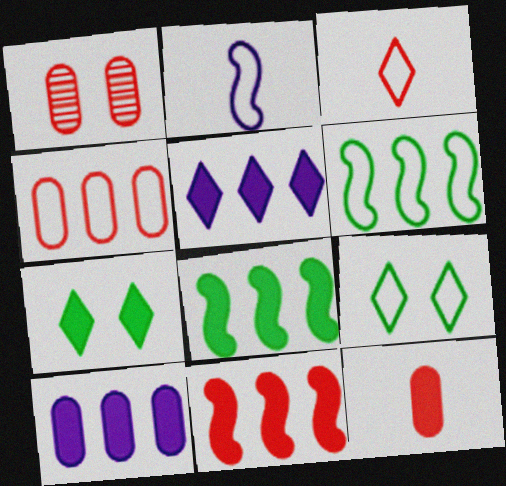[[1, 3, 11], 
[1, 4, 12], 
[2, 4, 9]]